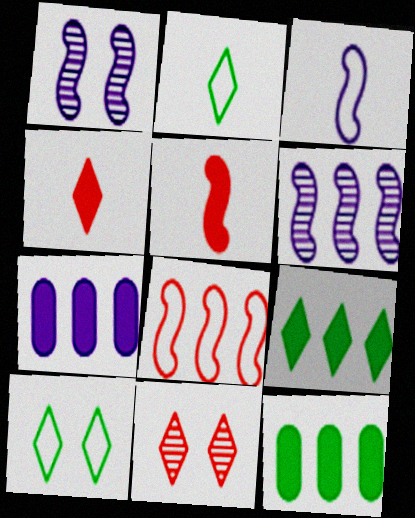[[3, 11, 12]]